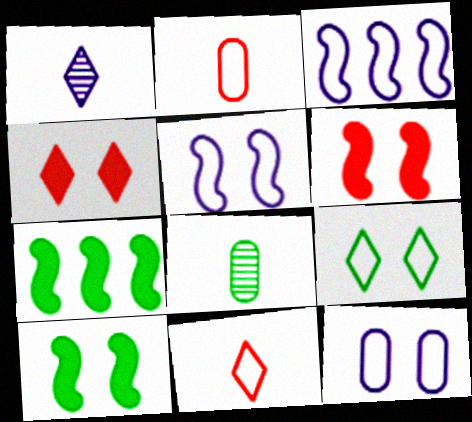[[2, 3, 9], 
[3, 4, 8], 
[7, 8, 9]]